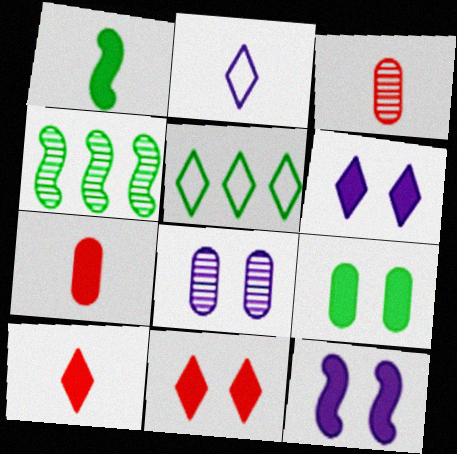[[1, 2, 3], 
[3, 5, 12], 
[9, 11, 12]]